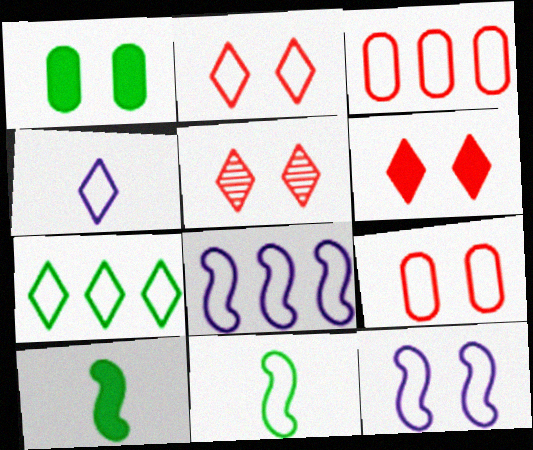[[1, 5, 12], 
[2, 4, 7], 
[2, 5, 6], 
[3, 7, 8]]